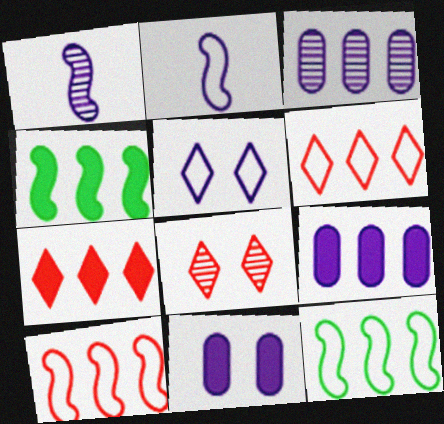[[1, 5, 9], 
[3, 4, 6], 
[3, 7, 12], 
[4, 7, 9]]